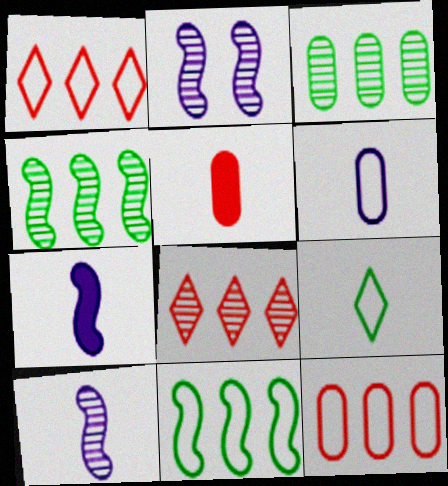[[5, 9, 10]]